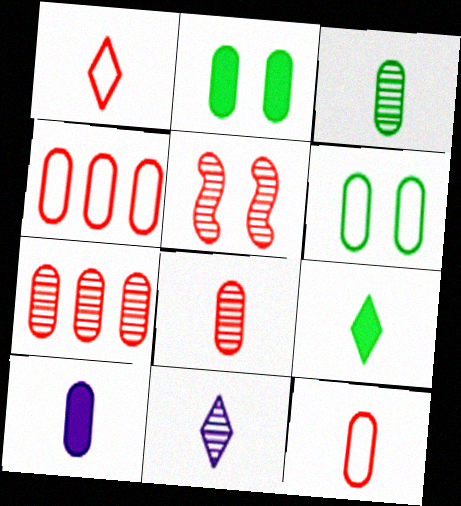[[1, 9, 11], 
[3, 10, 12], 
[6, 7, 10]]